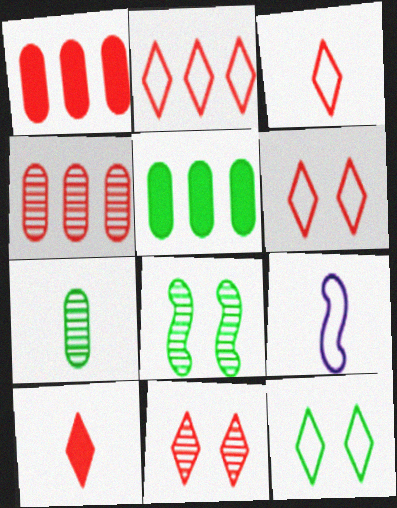[[2, 3, 6], 
[2, 10, 11], 
[5, 9, 11], 
[7, 9, 10]]